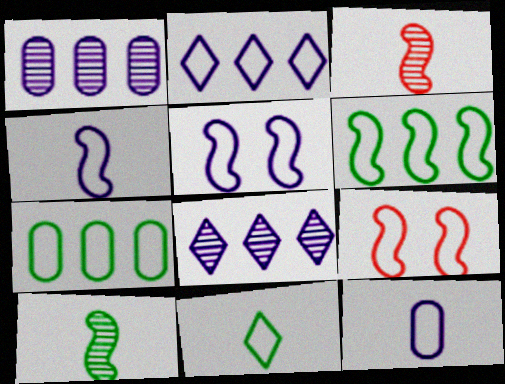[[2, 5, 12], 
[4, 6, 9]]